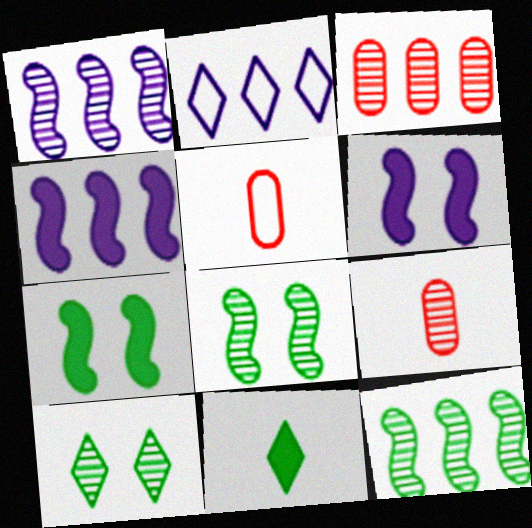[[1, 9, 10], 
[2, 7, 9], 
[4, 5, 10]]